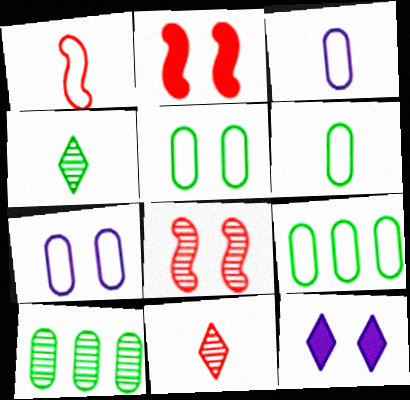[[1, 10, 12], 
[5, 6, 9], 
[5, 8, 12]]